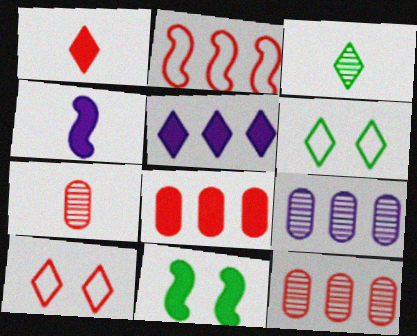[[3, 5, 10], 
[4, 6, 12]]